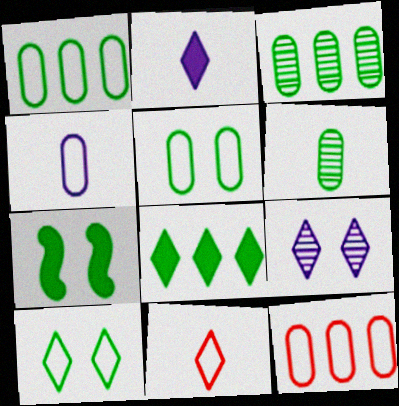[[4, 5, 12], 
[8, 9, 11]]